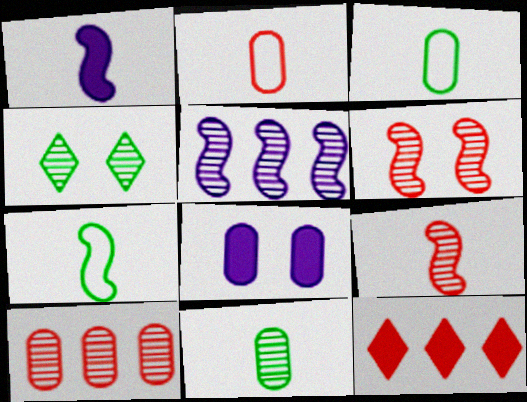[[1, 7, 9], 
[2, 6, 12], 
[3, 8, 10]]